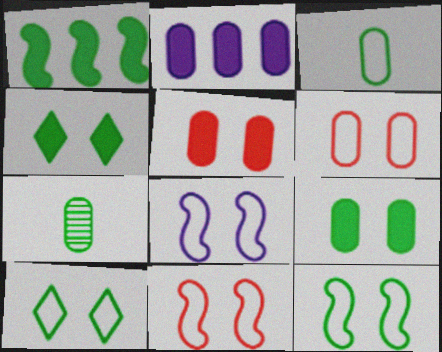[[1, 7, 10], 
[2, 6, 7], 
[6, 8, 10], 
[8, 11, 12]]